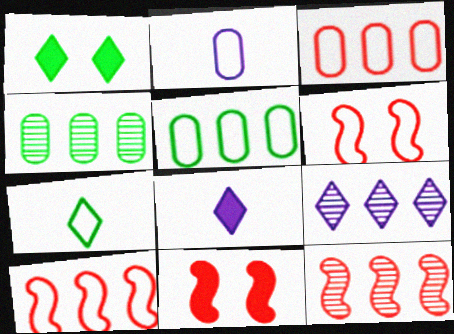[[1, 2, 12], 
[4, 6, 8], 
[4, 9, 12]]